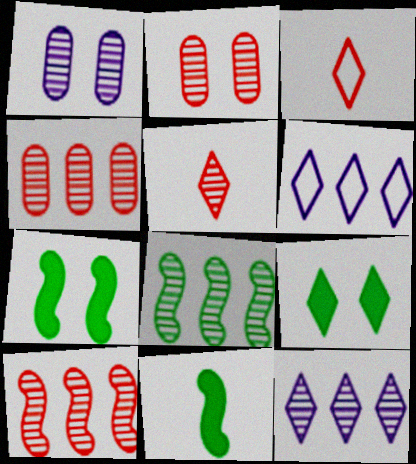[[1, 5, 8], 
[2, 5, 10], 
[2, 6, 11], 
[3, 9, 12], 
[4, 8, 12], 
[5, 6, 9]]